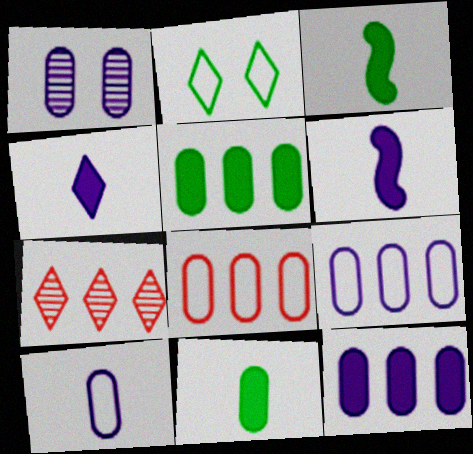[[1, 8, 11], 
[1, 10, 12], 
[2, 4, 7]]